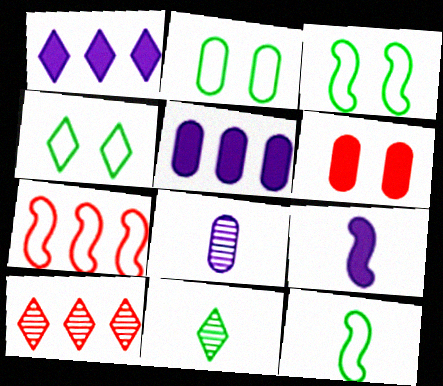[[2, 3, 4], 
[2, 9, 10]]